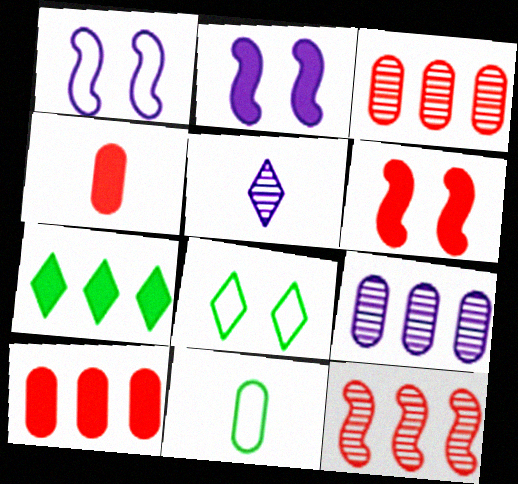[[2, 4, 7]]